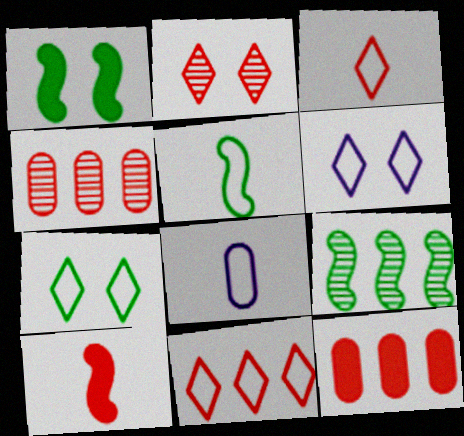[[1, 5, 9], 
[3, 5, 8]]